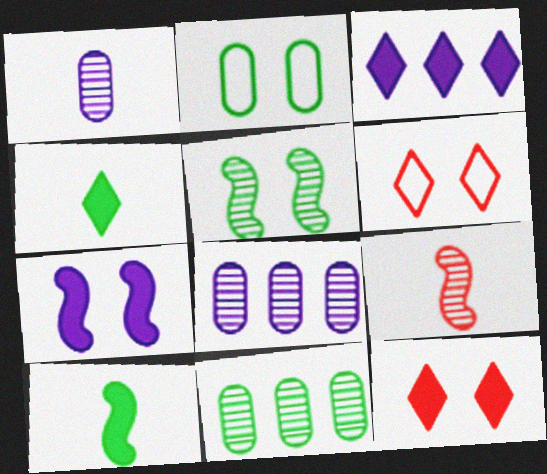[[2, 3, 9], 
[3, 4, 12], 
[6, 8, 10]]